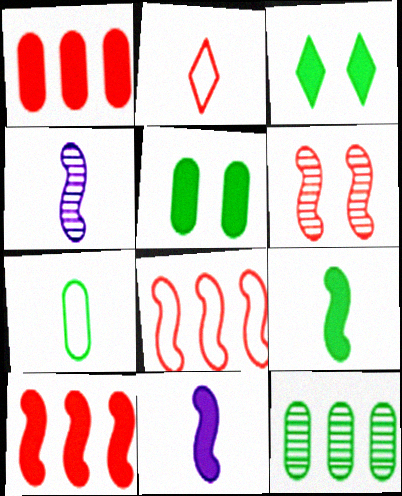[[1, 2, 6], 
[1, 3, 11], 
[5, 7, 12]]